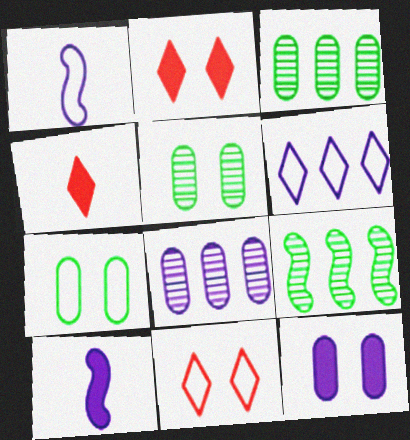[[1, 2, 3], 
[3, 10, 11]]